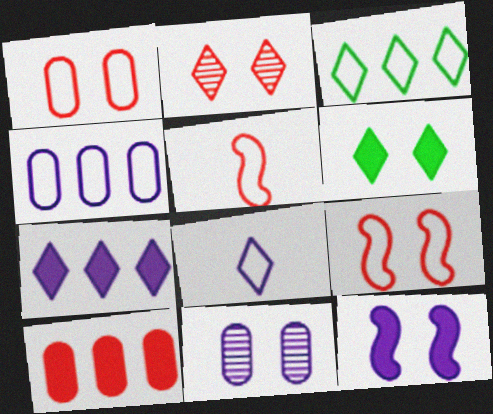[[2, 5, 10], 
[6, 9, 11]]